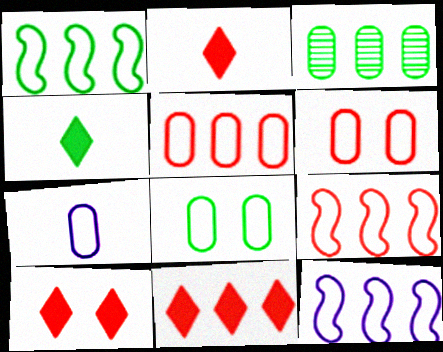[[1, 9, 12], 
[2, 10, 11], 
[3, 11, 12], 
[5, 7, 8]]